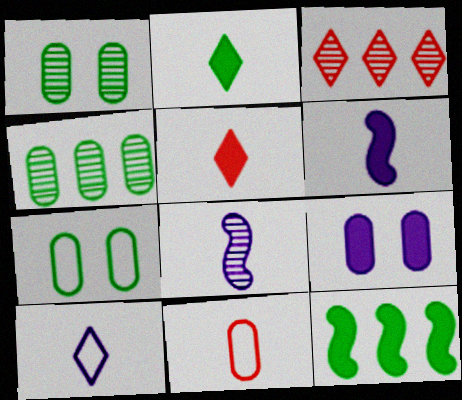[[1, 3, 8], 
[2, 8, 11], 
[3, 6, 7], 
[4, 9, 11], 
[5, 9, 12]]